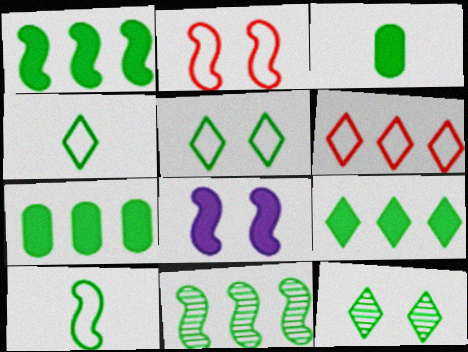[[1, 7, 9], 
[3, 5, 11], 
[4, 9, 12], 
[7, 10, 12]]